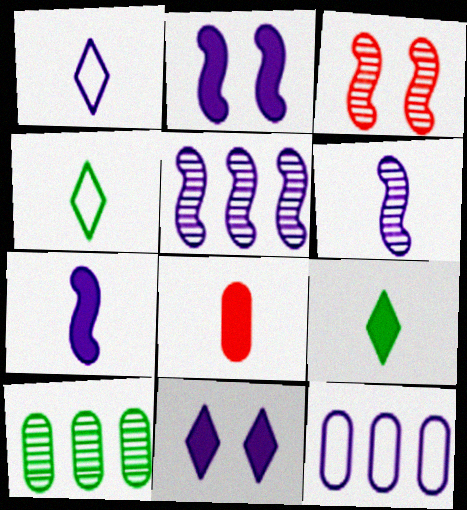[[3, 9, 12], 
[4, 6, 8], 
[6, 11, 12], 
[7, 8, 9]]